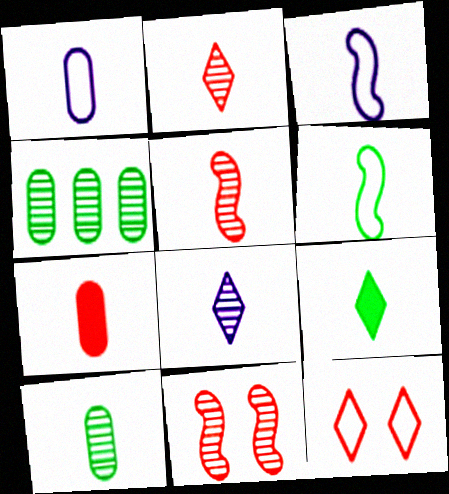[[1, 5, 9], 
[1, 7, 10], 
[4, 8, 11], 
[5, 8, 10], 
[6, 7, 8], 
[6, 9, 10]]